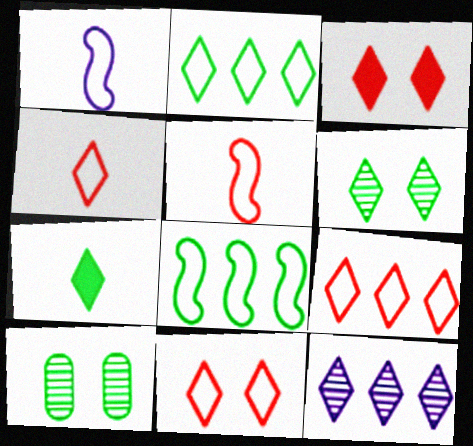[[2, 6, 7], 
[4, 9, 11], 
[7, 8, 10], 
[7, 11, 12]]